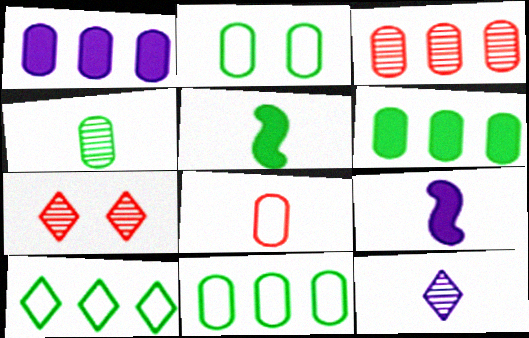[[1, 3, 11], 
[2, 4, 6], 
[5, 8, 12], 
[7, 9, 11]]